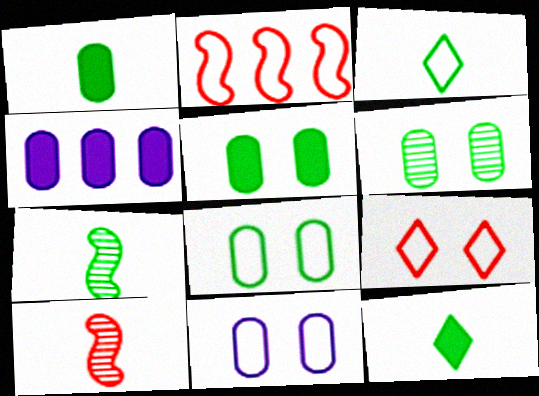[[1, 3, 7], 
[2, 3, 11], 
[4, 7, 9], 
[5, 6, 8]]